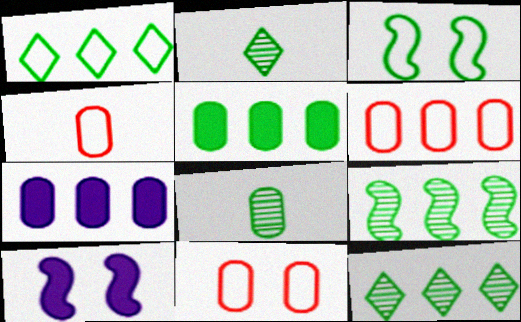[[1, 5, 9], 
[2, 3, 5], 
[2, 6, 10], 
[4, 6, 11], 
[4, 10, 12], 
[7, 8, 11]]